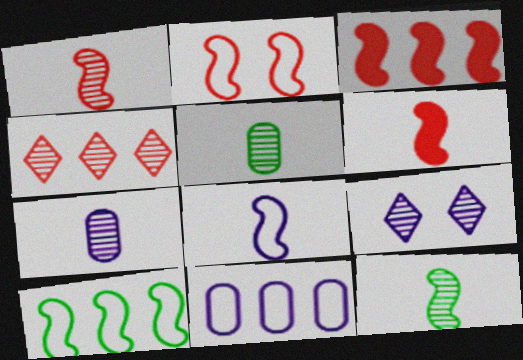[[1, 2, 3], 
[2, 8, 10], 
[6, 8, 12]]